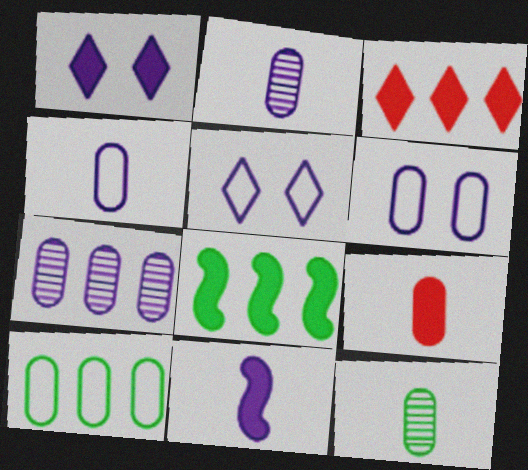[[1, 8, 9], 
[4, 9, 12], 
[5, 7, 11]]